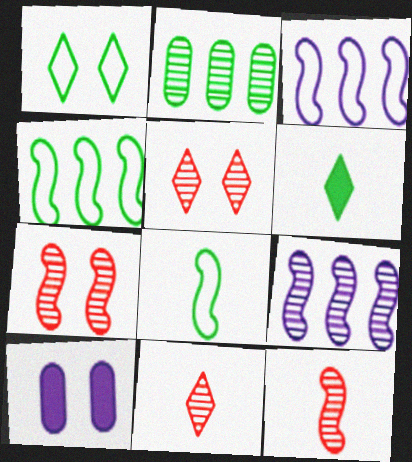[[1, 7, 10], 
[4, 10, 11]]